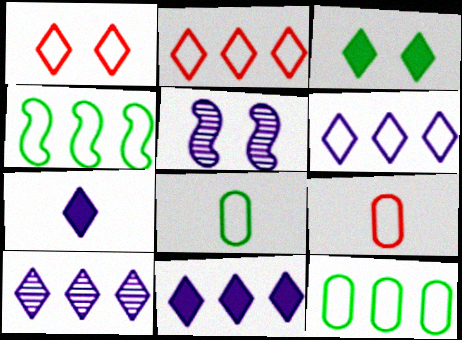[[6, 10, 11]]